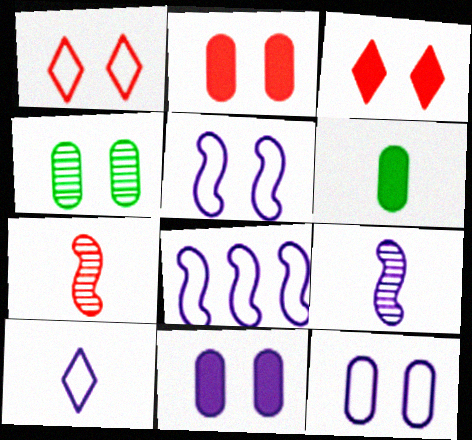[[2, 4, 12], 
[3, 4, 5], 
[6, 7, 10], 
[8, 10, 12]]